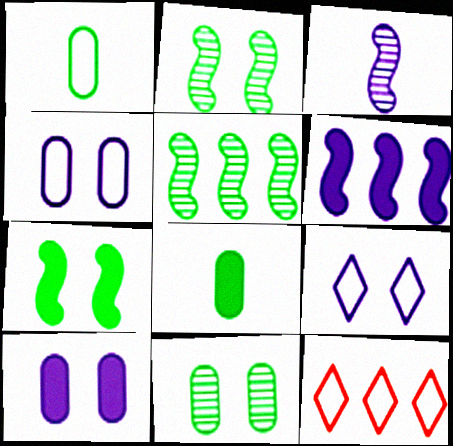[]